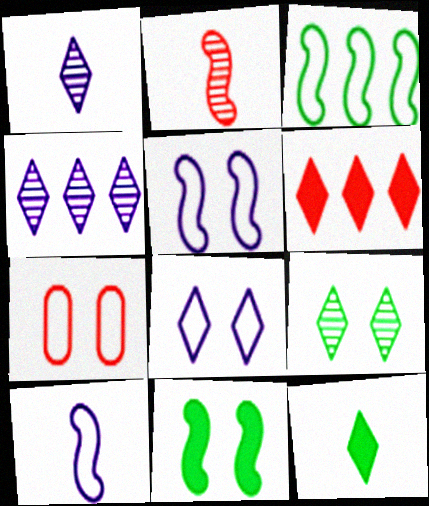[[2, 6, 7]]